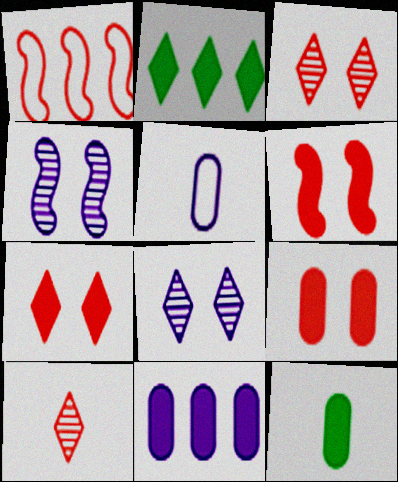[[1, 8, 12], 
[1, 9, 10], 
[6, 7, 9], 
[9, 11, 12]]